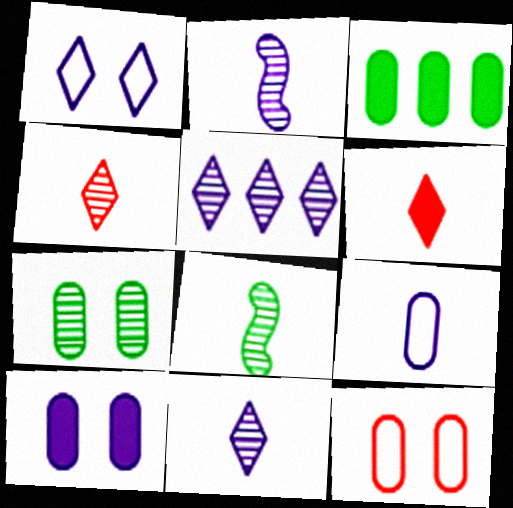[[6, 8, 9], 
[7, 10, 12]]